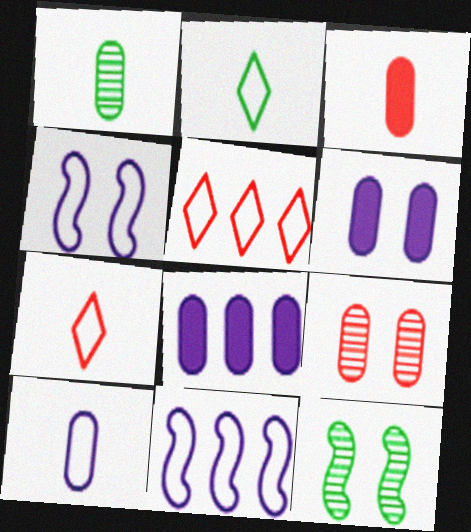[[1, 3, 10], 
[7, 8, 12]]